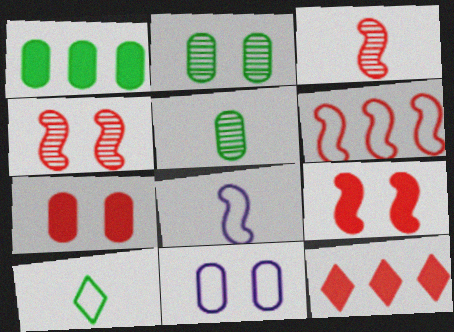[[2, 7, 11], 
[2, 8, 12], 
[3, 6, 9], 
[6, 10, 11]]